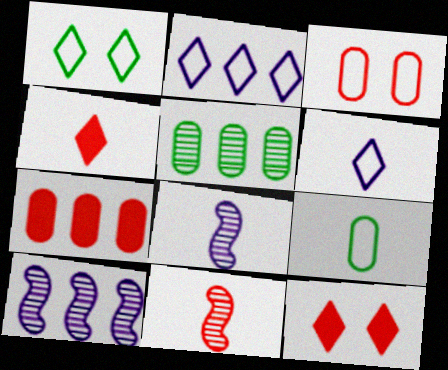[[1, 7, 8], 
[4, 8, 9], 
[9, 10, 12]]